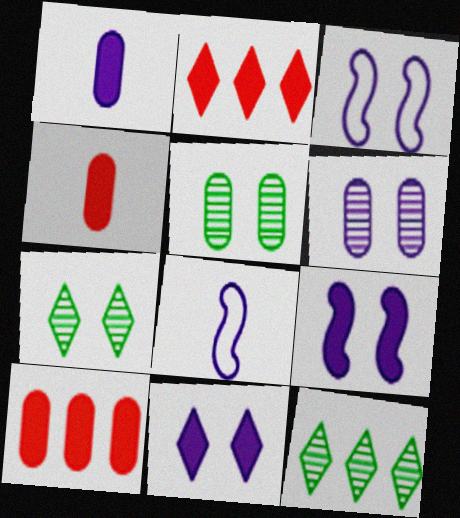[[2, 5, 8], 
[3, 4, 12], 
[3, 6, 11], 
[7, 8, 10]]